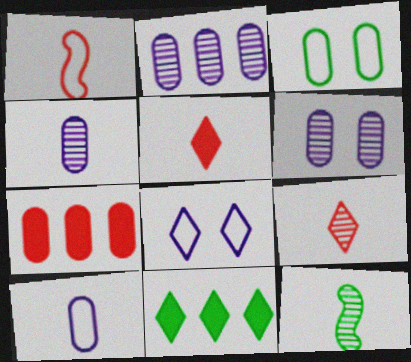[[1, 6, 11], 
[2, 4, 6], 
[3, 4, 7], 
[3, 11, 12], 
[4, 9, 12], 
[5, 10, 12], 
[7, 8, 12], 
[8, 9, 11]]